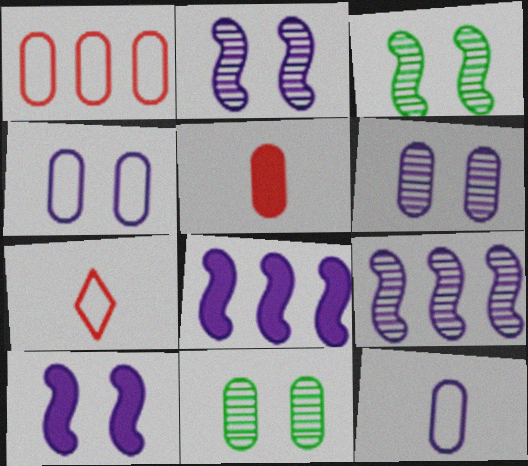[[7, 8, 11]]